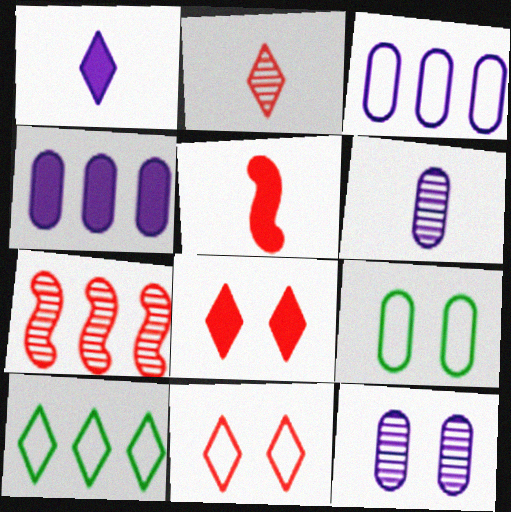[[1, 7, 9], 
[4, 7, 10], 
[5, 10, 12]]